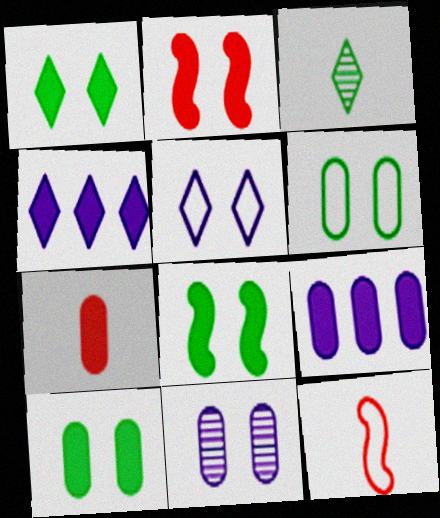[[1, 8, 10], 
[4, 7, 8], 
[7, 9, 10]]